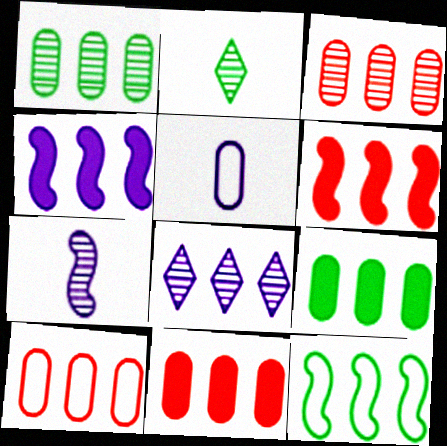[[3, 10, 11], 
[8, 11, 12]]